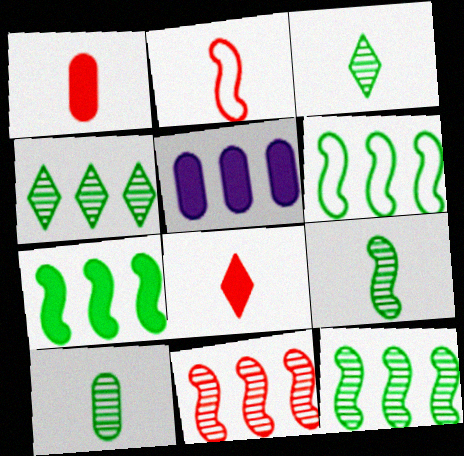[[3, 9, 10], 
[6, 7, 12]]